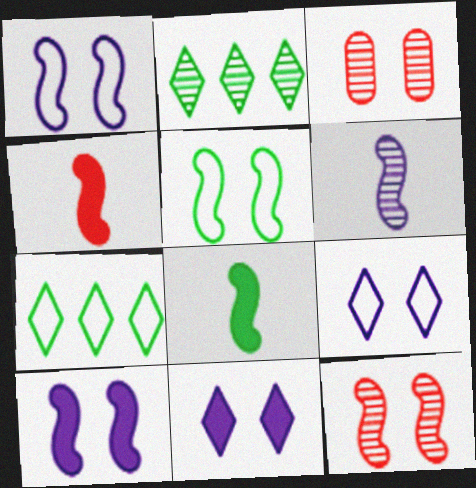[[2, 3, 6], 
[3, 5, 11], 
[5, 10, 12]]